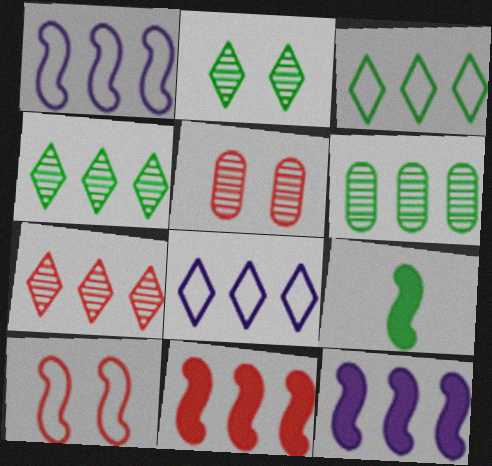[[5, 8, 9], 
[6, 8, 11]]